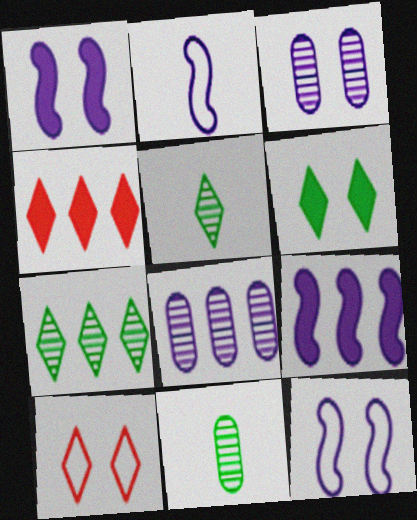[[4, 11, 12], 
[9, 10, 11]]